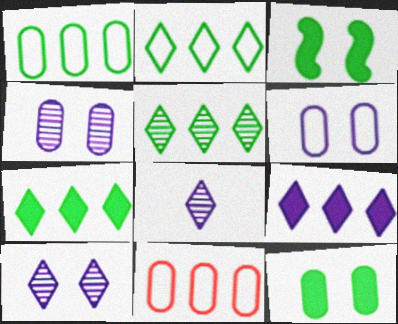[[2, 5, 7], 
[3, 8, 11]]